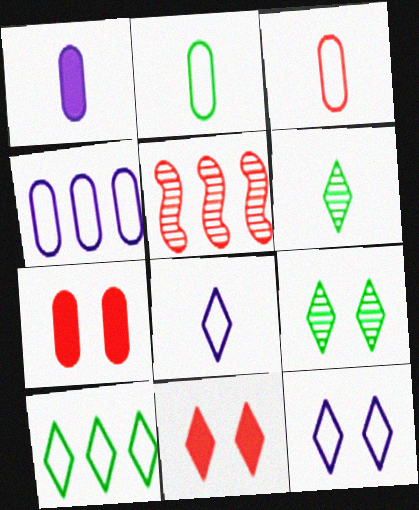[[3, 5, 11], 
[9, 11, 12]]